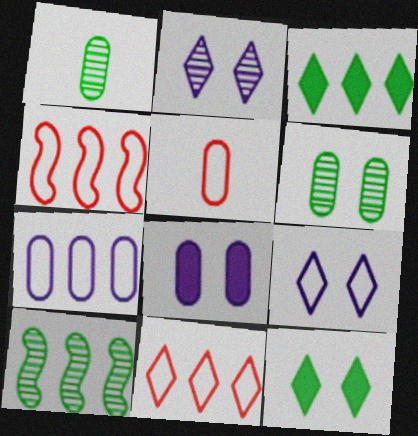[]